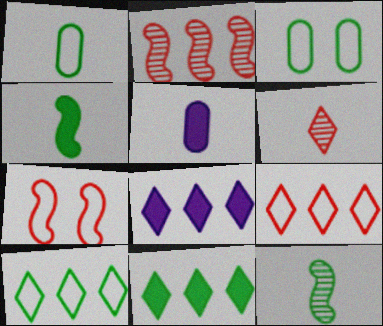[[3, 11, 12]]